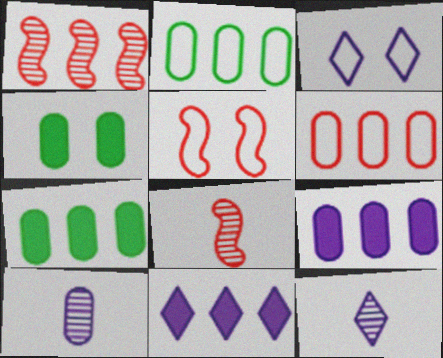[[1, 2, 11], 
[3, 7, 8], 
[3, 11, 12], 
[4, 6, 10], 
[5, 7, 12]]